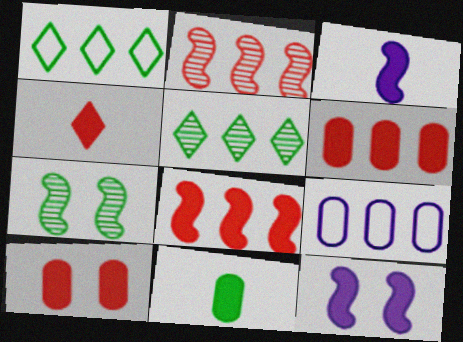[[1, 7, 11], 
[3, 4, 11], 
[4, 7, 9], 
[4, 8, 10], 
[5, 8, 9]]